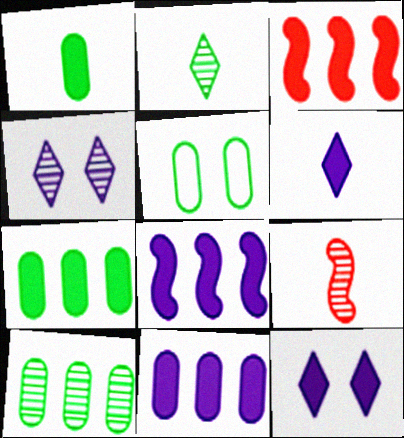[[1, 3, 12], 
[1, 5, 10], 
[4, 9, 10]]